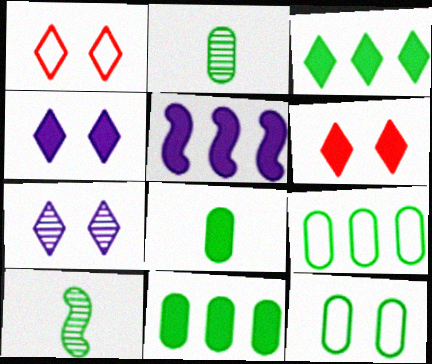[[1, 2, 5], 
[2, 11, 12], 
[3, 10, 12], 
[5, 6, 8]]